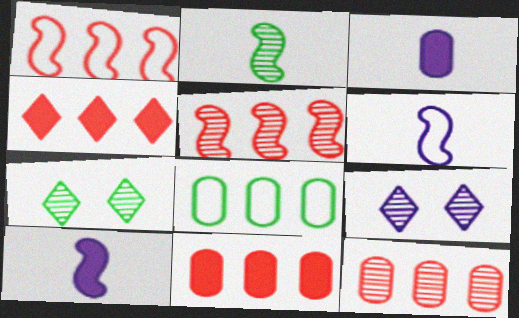[[1, 3, 7], 
[1, 4, 12], 
[2, 9, 12], 
[6, 7, 11]]